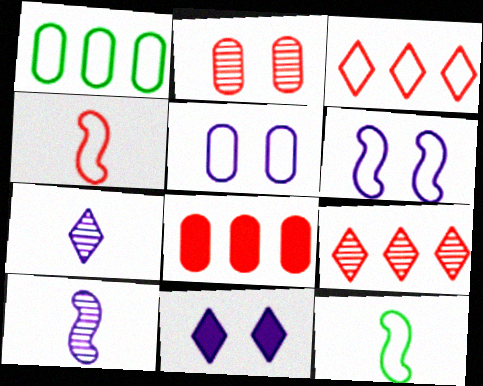[[3, 5, 12]]